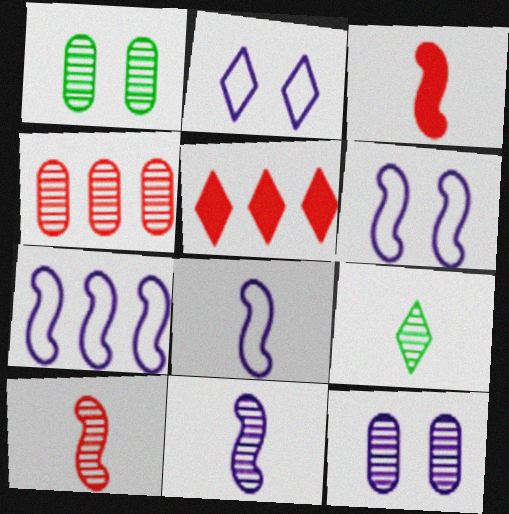[[1, 5, 8], 
[2, 5, 9], 
[6, 7, 8]]